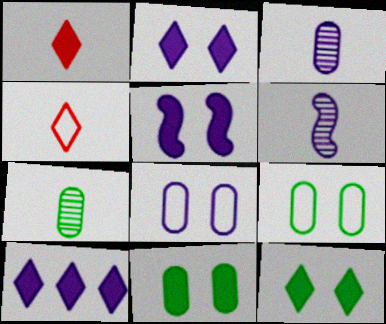[[1, 10, 12], 
[6, 8, 10]]